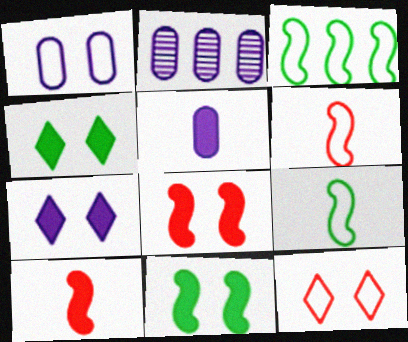[[1, 2, 5], 
[2, 4, 6]]